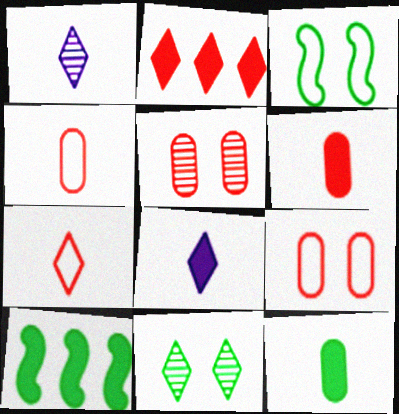[[1, 9, 10]]